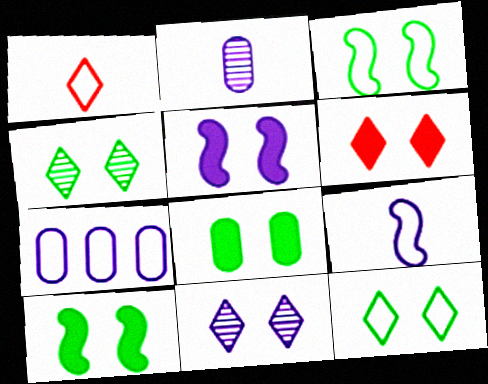[[1, 3, 7], 
[3, 4, 8], 
[5, 6, 8], 
[6, 11, 12]]